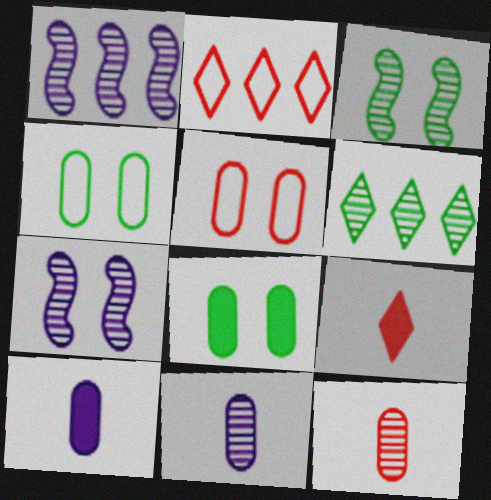[[1, 4, 9], 
[2, 3, 10], 
[6, 7, 12]]